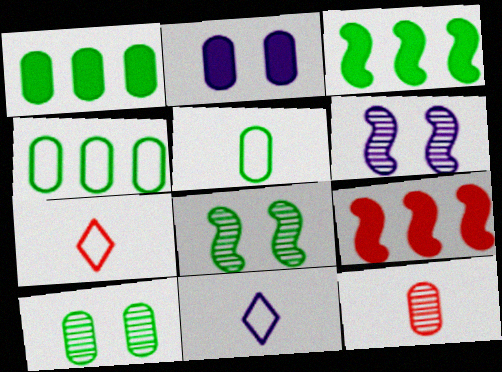[[1, 5, 10], 
[1, 6, 7], 
[2, 4, 12], 
[9, 10, 11]]